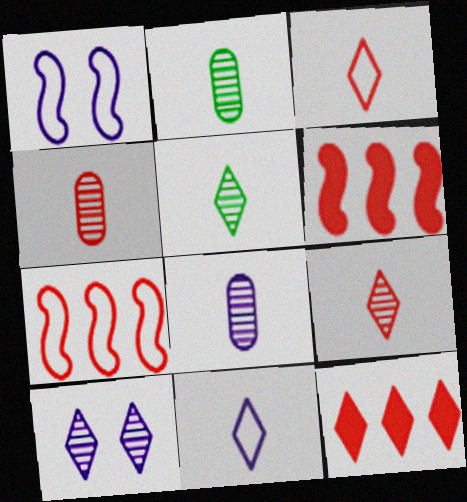[[1, 2, 12], 
[2, 4, 8]]